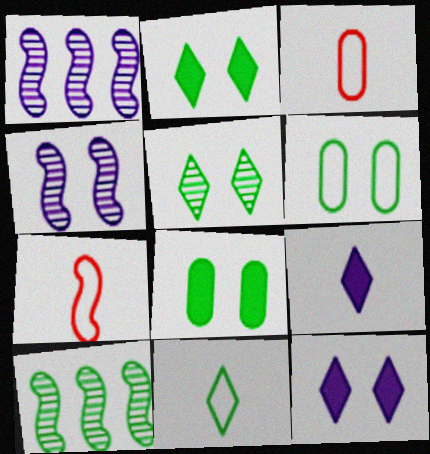[[1, 2, 3], 
[3, 10, 12], 
[8, 10, 11]]